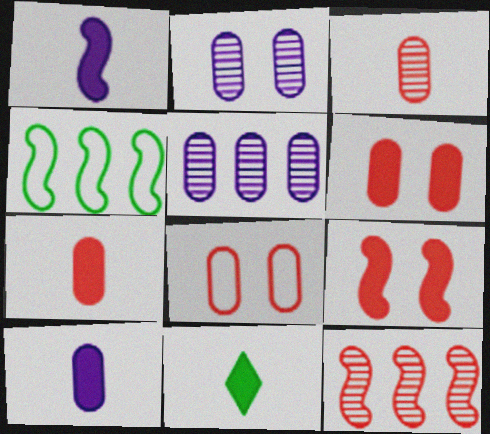[[1, 7, 11]]